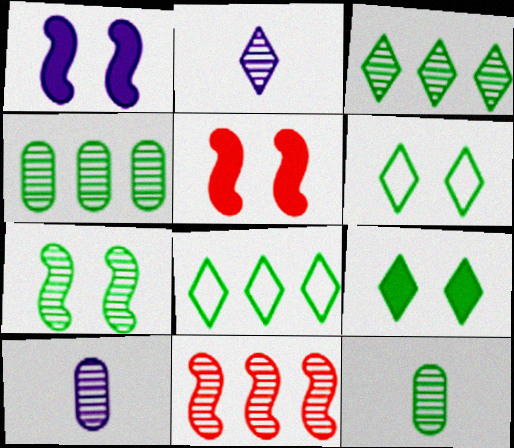[[3, 7, 12], 
[5, 8, 10]]